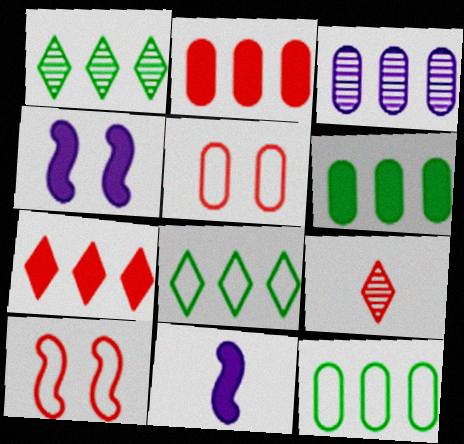[[1, 5, 11], 
[2, 3, 12], 
[2, 9, 10], 
[4, 9, 12]]